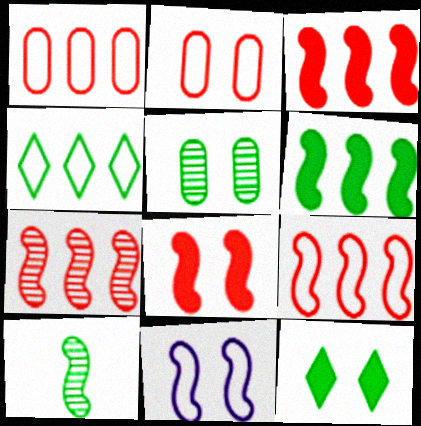[[3, 7, 9], 
[3, 10, 11]]